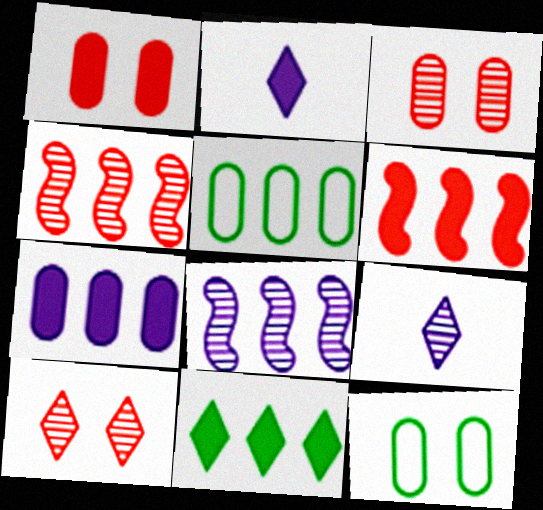[[2, 4, 12], 
[6, 7, 11], 
[6, 9, 12]]